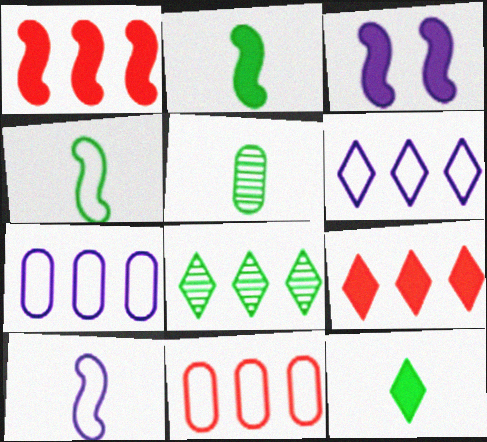[[1, 2, 3], 
[1, 7, 8], 
[4, 5, 12], 
[6, 8, 9]]